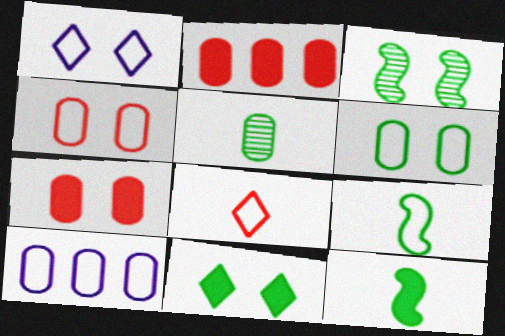[[1, 3, 7], 
[3, 6, 11], 
[5, 7, 10]]